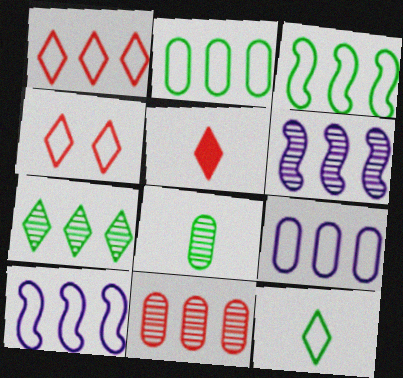[[1, 2, 10], 
[1, 3, 9], 
[6, 7, 11]]